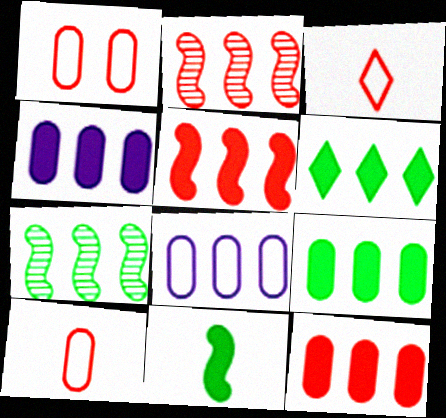[[2, 6, 8], 
[4, 5, 6], 
[4, 9, 12]]